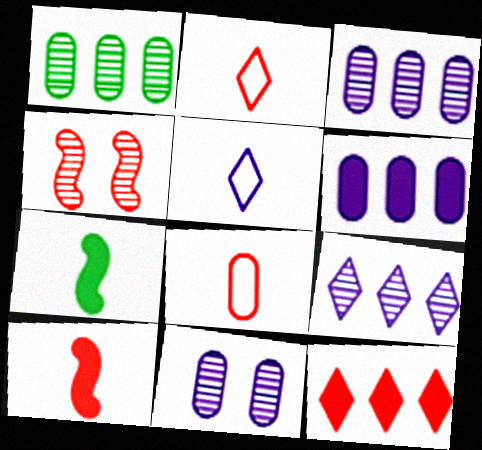[[4, 8, 12]]